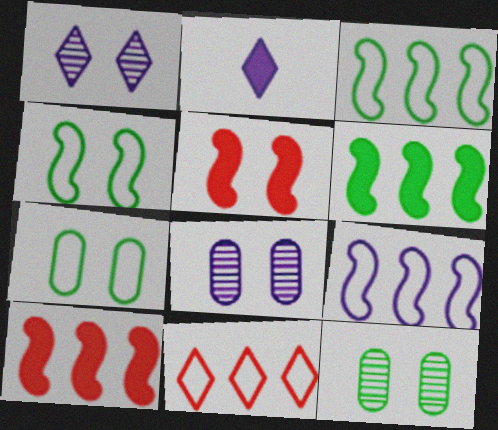[[1, 5, 7], 
[2, 8, 9]]